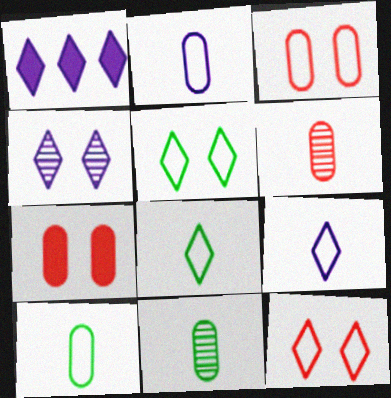[[1, 4, 9]]